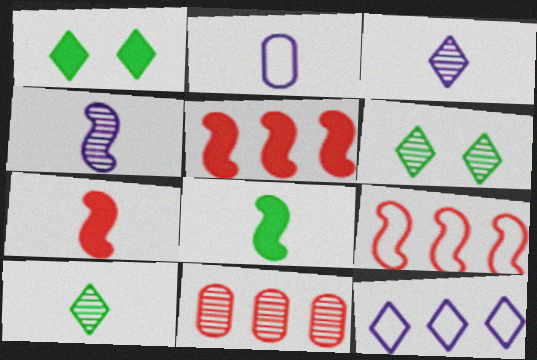[[2, 5, 6], 
[2, 7, 10], 
[4, 6, 11]]